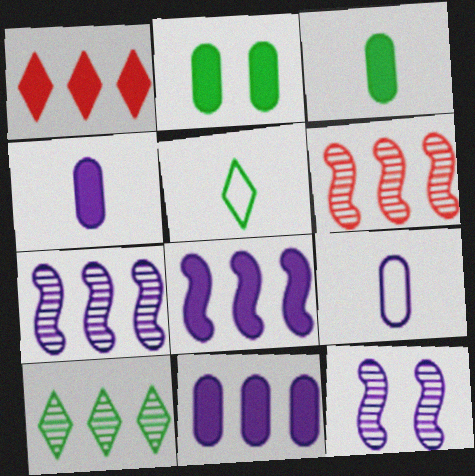[]